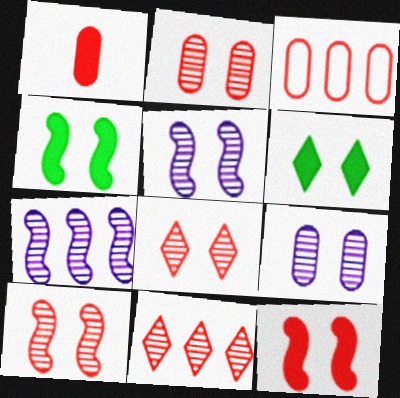[[1, 2, 3], 
[2, 8, 10]]